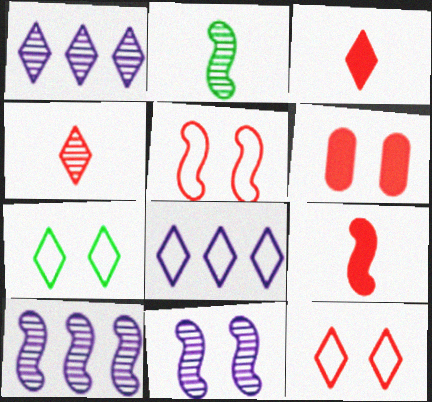[[1, 3, 7], 
[2, 6, 8], 
[6, 7, 11]]